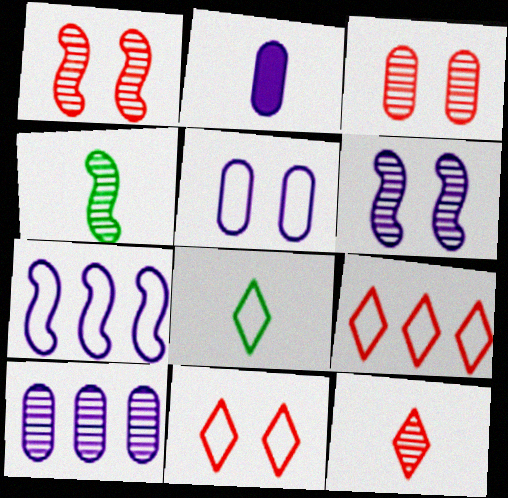[[2, 5, 10]]